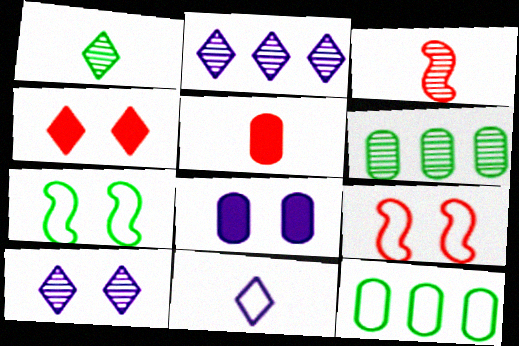[[2, 5, 7], 
[3, 6, 10], 
[9, 11, 12]]